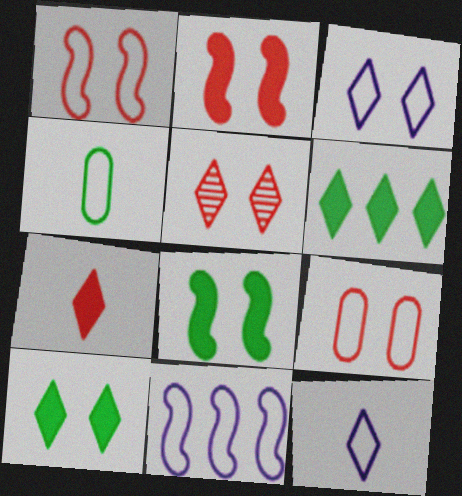[[2, 5, 9], 
[3, 5, 10], 
[5, 6, 12]]